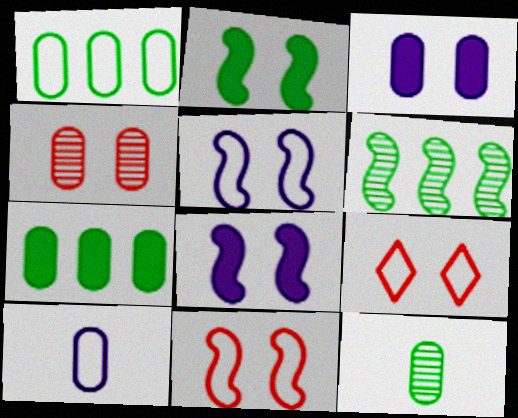[[4, 7, 10]]